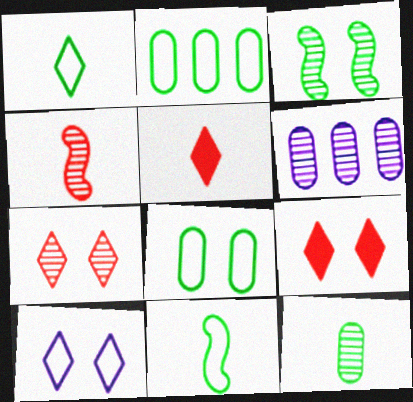[[6, 9, 11]]